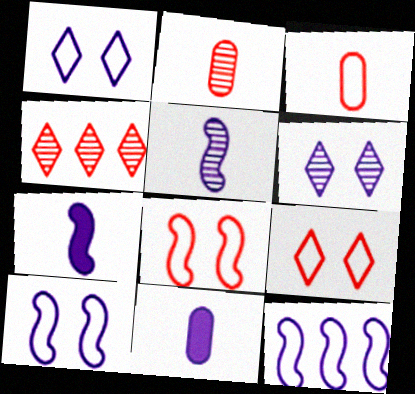[[6, 11, 12]]